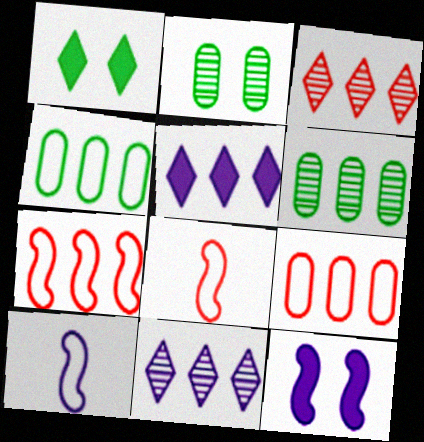[[2, 5, 8], 
[5, 6, 7]]